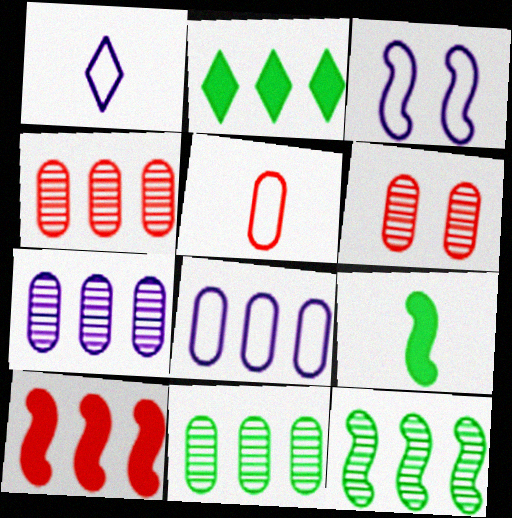[[1, 3, 8], 
[4, 7, 11]]